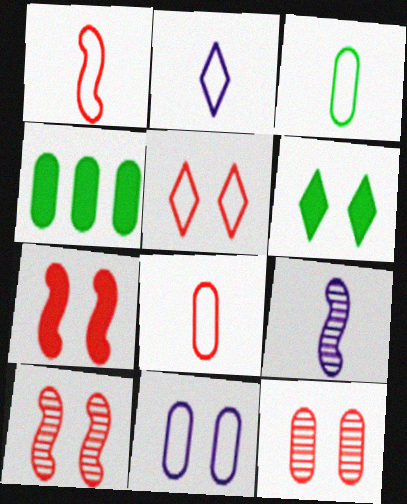[[1, 2, 3], 
[2, 4, 10], 
[4, 5, 9], 
[5, 7, 12], 
[6, 10, 11]]